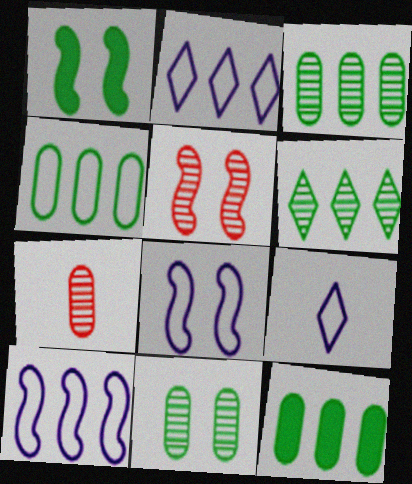[[1, 2, 7], 
[1, 5, 8], 
[3, 4, 12], 
[5, 9, 12]]